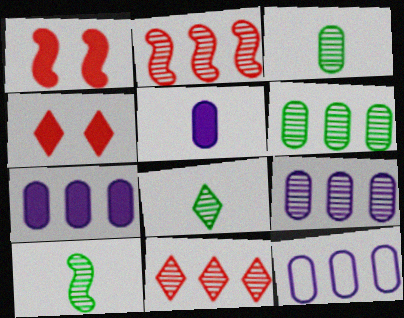[[1, 8, 12], 
[3, 8, 10], 
[4, 10, 12], 
[7, 9, 12]]